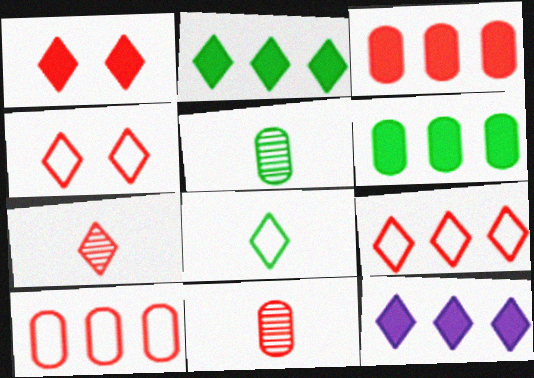[[1, 7, 9]]